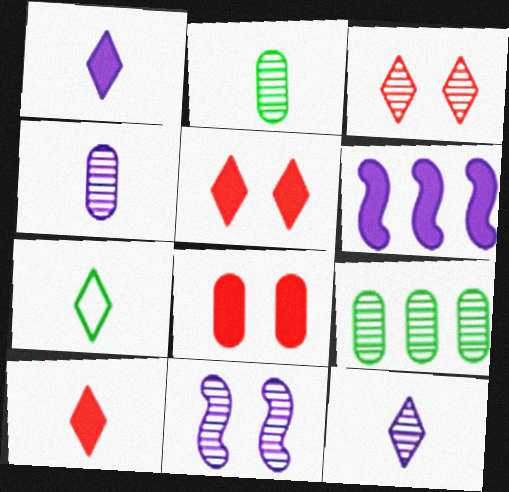[[7, 10, 12]]